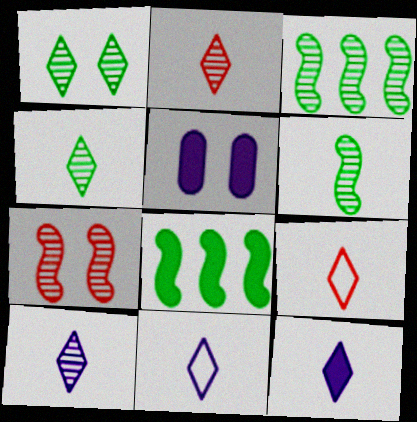[[2, 4, 10], 
[3, 5, 9], 
[4, 9, 12], 
[10, 11, 12]]